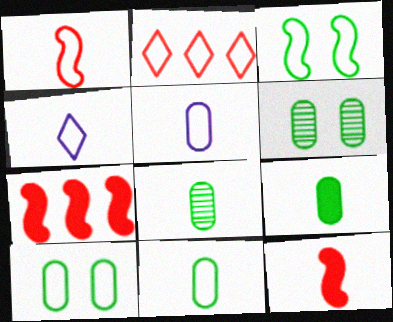[[1, 4, 11], 
[2, 3, 5], 
[4, 6, 7], 
[4, 8, 12], 
[8, 9, 11]]